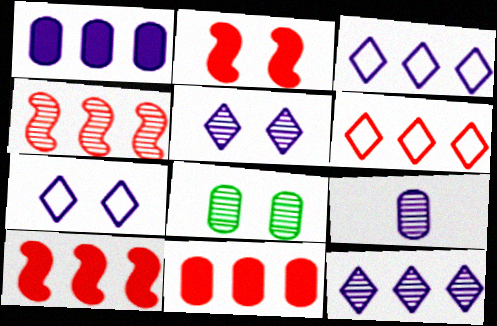[[2, 7, 8], 
[4, 6, 11]]